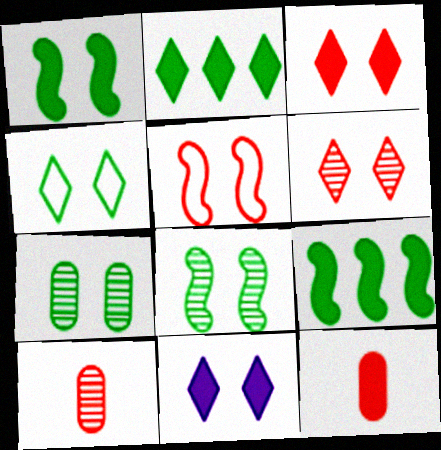[[1, 4, 7], 
[4, 6, 11], 
[5, 7, 11], 
[9, 11, 12]]